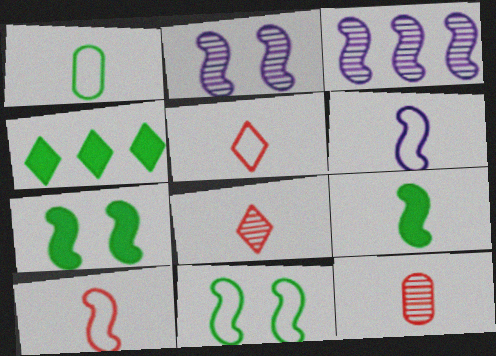[[1, 5, 6], 
[3, 7, 10]]